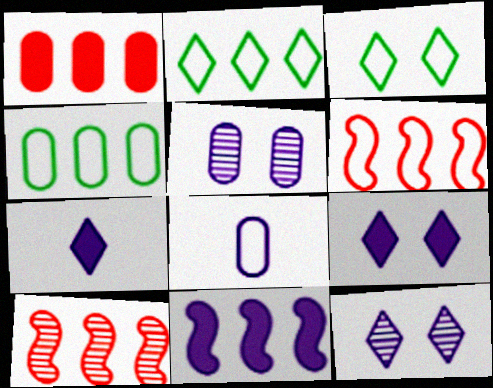[[3, 6, 8], 
[8, 11, 12]]